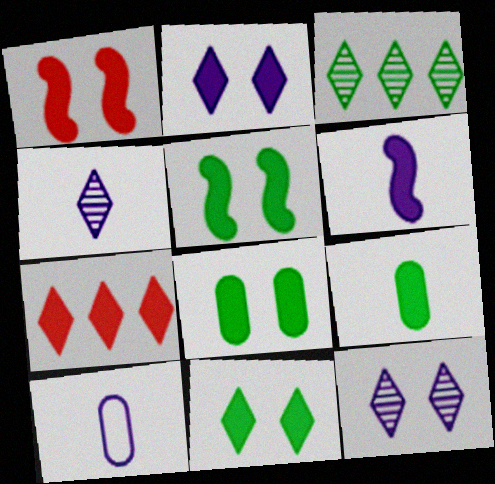[[1, 2, 8], 
[1, 3, 10], 
[4, 6, 10], 
[5, 8, 11], 
[6, 7, 8]]